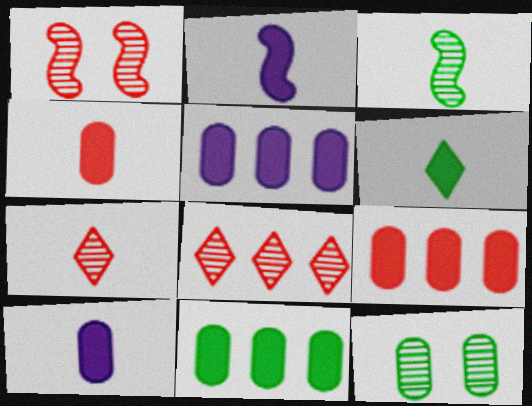[[2, 4, 6], 
[5, 9, 11]]